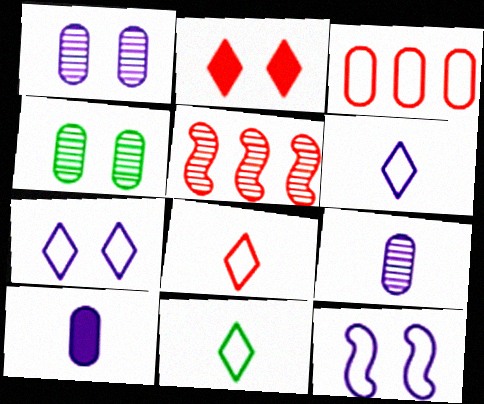[[2, 4, 12], 
[3, 4, 10], 
[3, 11, 12], 
[6, 8, 11]]